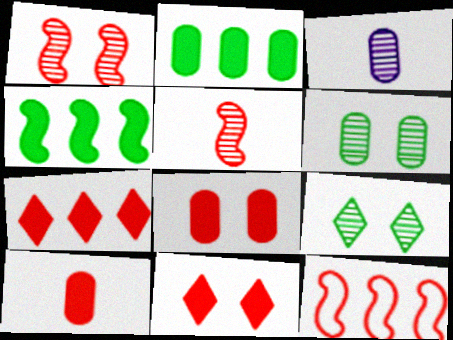[]